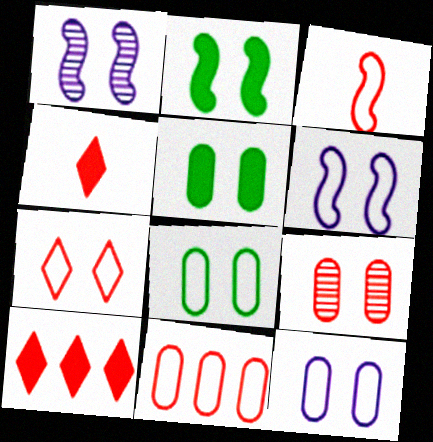[[1, 5, 7], 
[3, 7, 11], 
[3, 9, 10], 
[5, 9, 12], 
[6, 7, 8]]